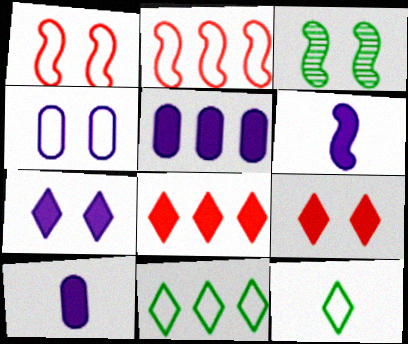[[2, 3, 6], 
[2, 4, 12], 
[3, 4, 9], 
[5, 6, 7]]